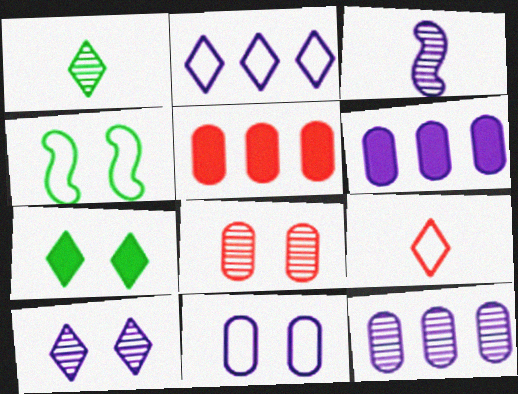[[3, 10, 12]]